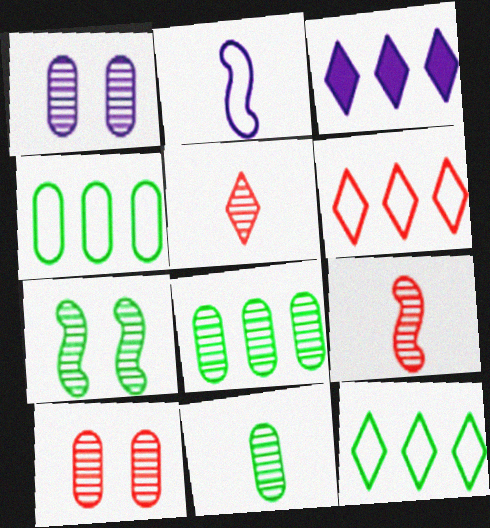[[1, 2, 3]]